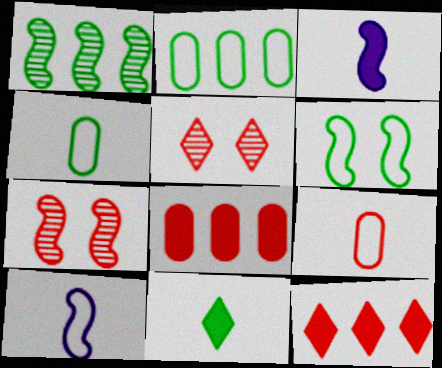[[2, 3, 5], 
[7, 9, 12]]